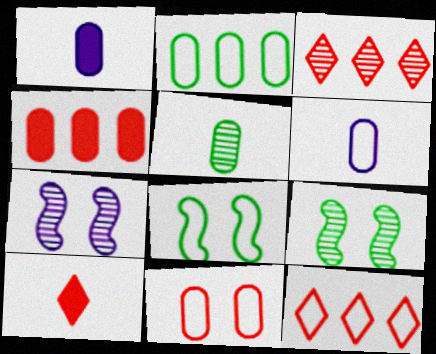[[1, 3, 8], 
[1, 9, 12], 
[2, 6, 11], 
[2, 7, 10], 
[3, 5, 7], 
[6, 8, 12]]